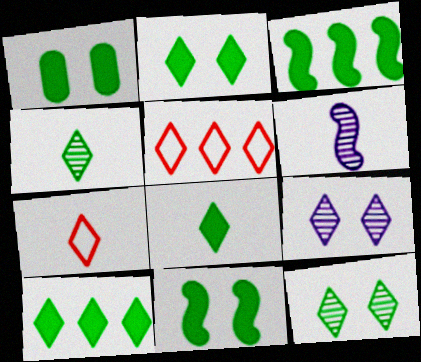[[1, 2, 11], 
[1, 3, 8], 
[1, 5, 6], 
[2, 8, 10], 
[5, 8, 9], 
[7, 9, 10]]